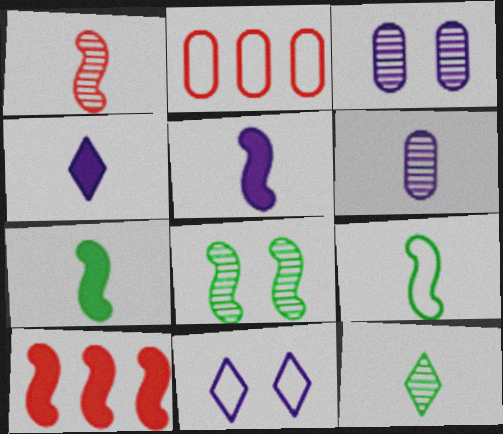[[1, 5, 9], 
[1, 6, 12], 
[2, 4, 8], 
[2, 9, 11]]